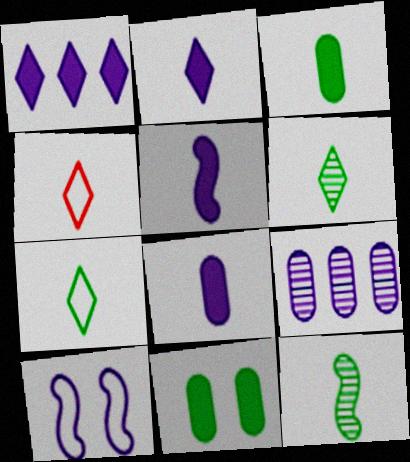[[2, 4, 6], 
[2, 5, 8], 
[2, 9, 10], 
[3, 7, 12], 
[4, 8, 12]]